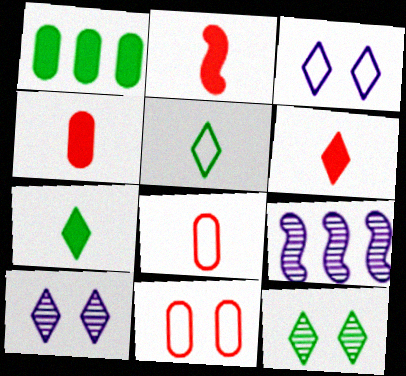[[2, 4, 6], 
[7, 9, 11]]